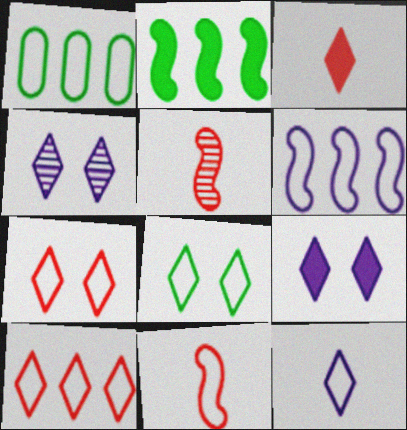[[1, 5, 9], 
[1, 6, 10], 
[8, 10, 12]]